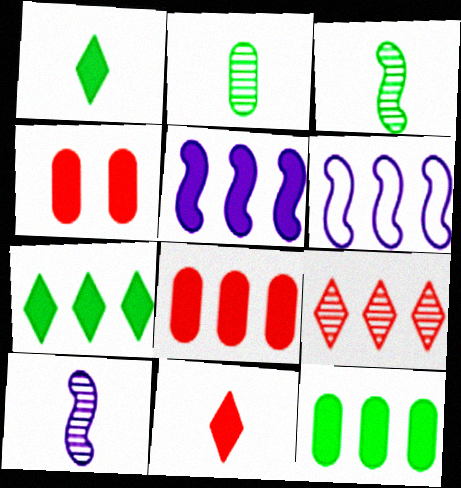[[1, 4, 5], 
[5, 7, 8], 
[6, 9, 12]]